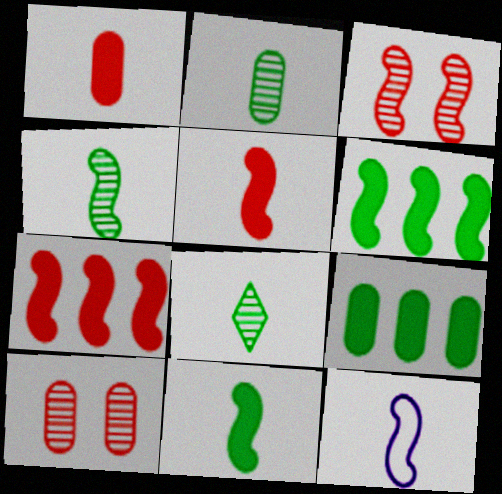[[1, 8, 12], 
[2, 4, 8], 
[3, 6, 12], 
[4, 5, 12]]